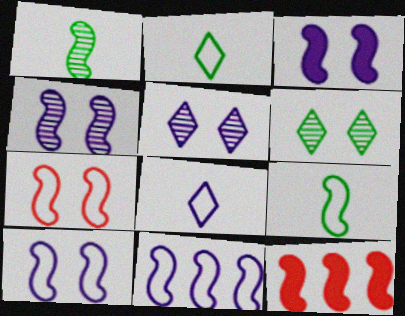[[1, 10, 12], 
[3, 4, 10], 
[4, 9, 12], 
[7, 9, 11]]